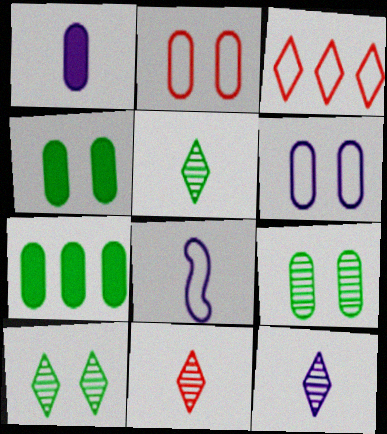[[1, 8, 12], 
[5, 11, 12]]